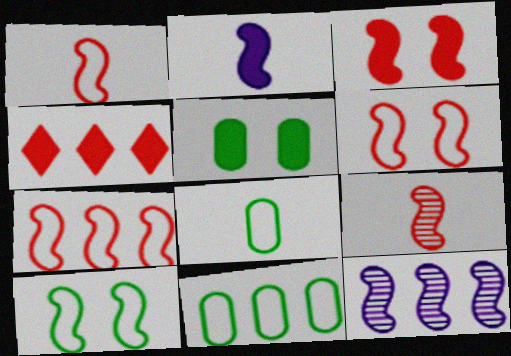[[1, 6, 7], 
[2, 4, 5], 
[3, 7, 9], 
[4, 11, 12]]